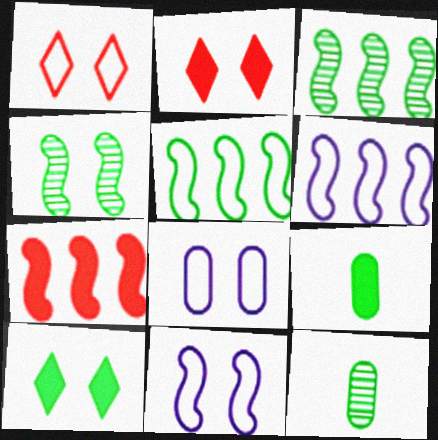[[2, 4, 8], 
[2, 6, 12], 
[3, 6, 7], 
[5, 10, 12]]